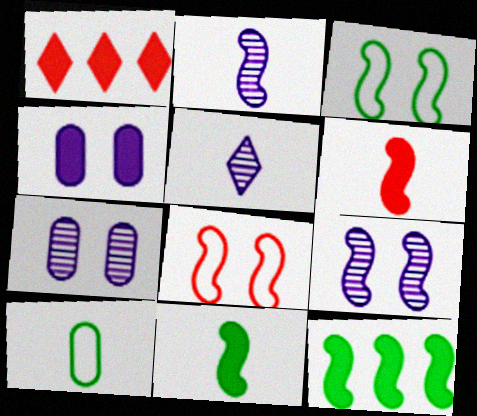[[1, 4, 11], 
[1, 9, 10], 
[2, 8, 12], 
[5, 6, 10]]